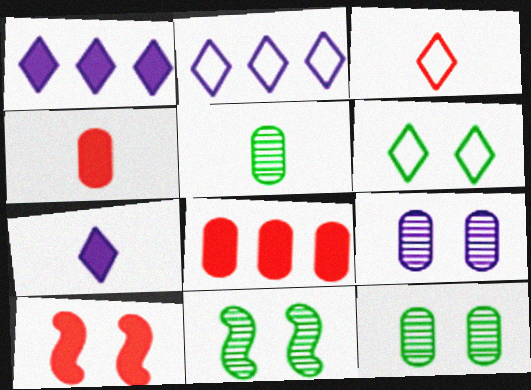[[2, 3, 6], 
[2, 4, 11], 
[2, 5, 10], 
[6, 9, 10]]